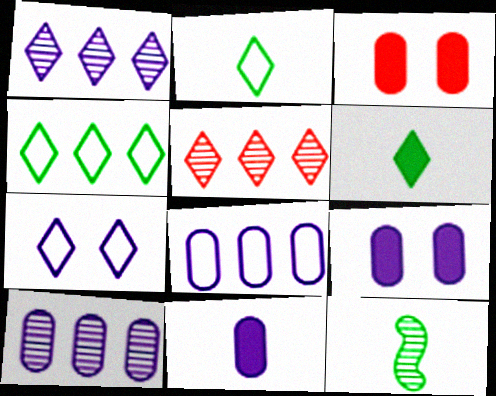[[5, 6, 7]]